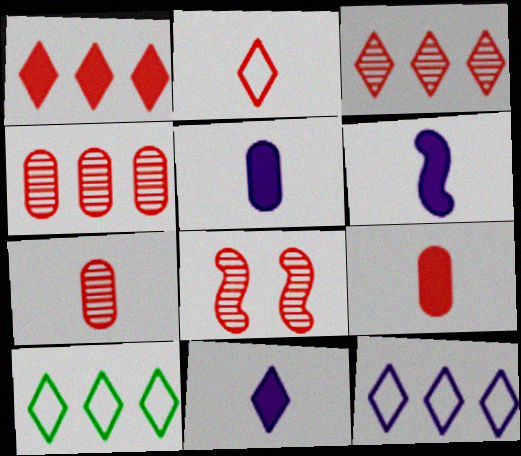[[3, 7, 8], 
[5, 6, 11], 
[5, 8, 10]]